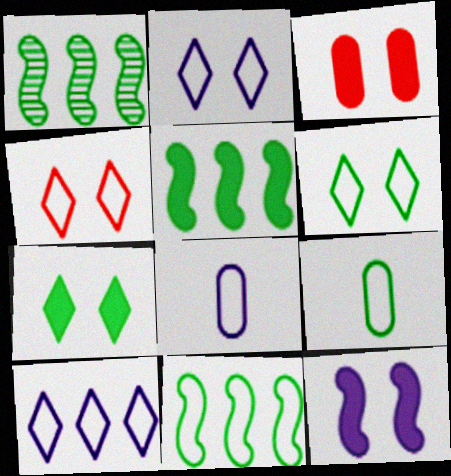[[1, 5, 11], 
[1, 7, 9], 
[2, 4, 6], 
[3, 7, 12], 
[4, 8, 11], 
[6, 9, 11]]